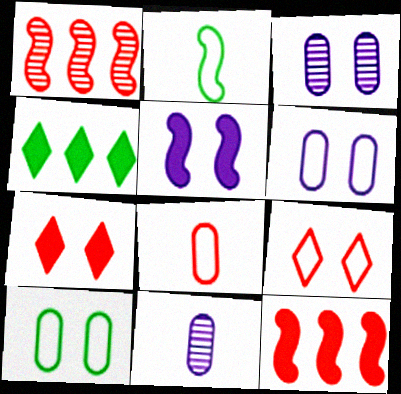[[1, 2, 5], 
[1, 7, 8]]